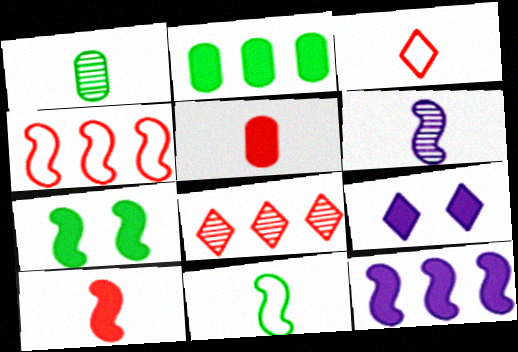[[1, 4, 9], 
[2, 9, 10], 
[4, 6, 7], 
[6, 10, 11], 
[7, 10, 12]]